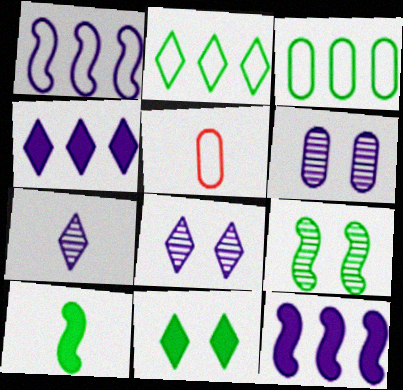[[4, 5, 9], 
[5, 7, 10]]